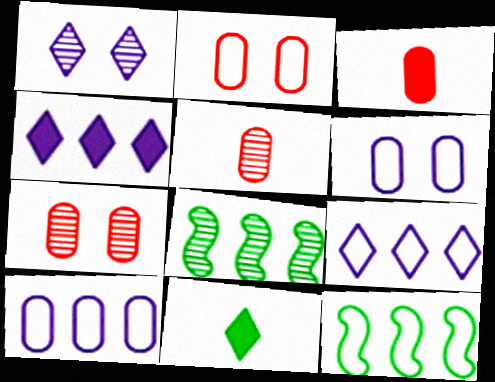[[1, 3, 12], 
[1, 5, 8]]